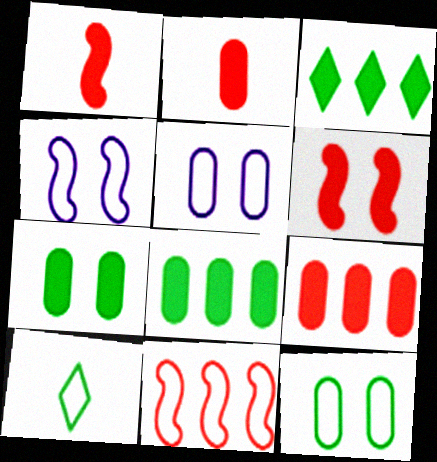[[5, 10, 11]]